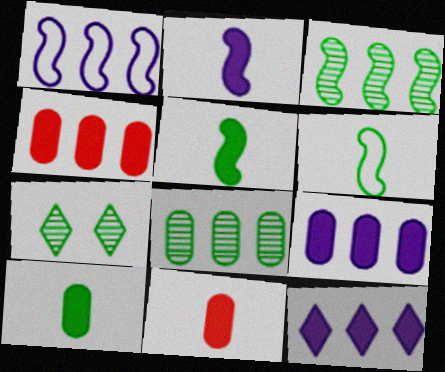[[1, 7, 11]]